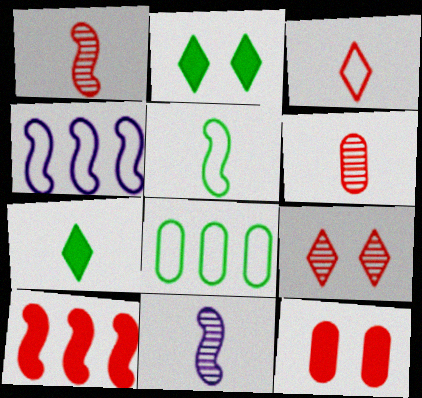[[2, 4, 6]]